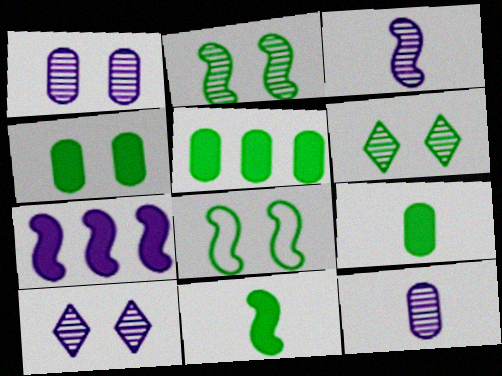[[4, 5, 9], 
[4, 6, 8]]